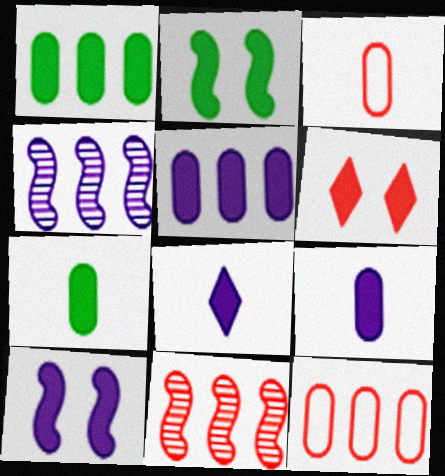[[3, 6, 11], 
[5, 8, 10]]